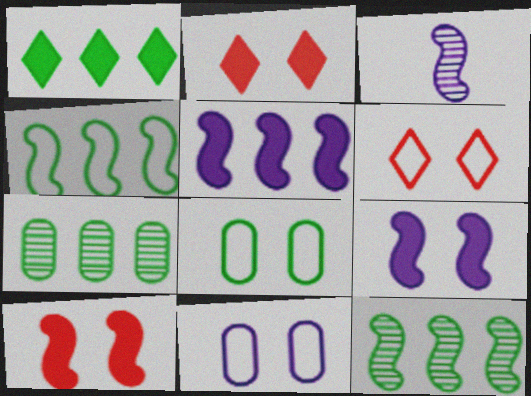[[1, 4, 7], 
[3, 4, 10]]